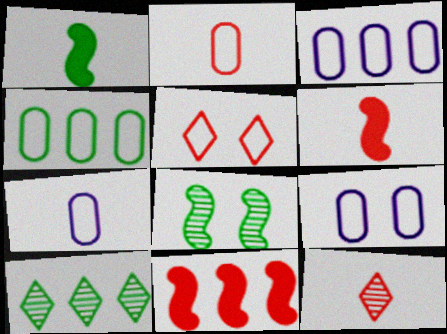[[1, 7, 12], 
[2, 4, 9], 
[2, 6, 12], 
[3, 7, 9], 
[3, 10, 11], 
[6, 9, 10]]